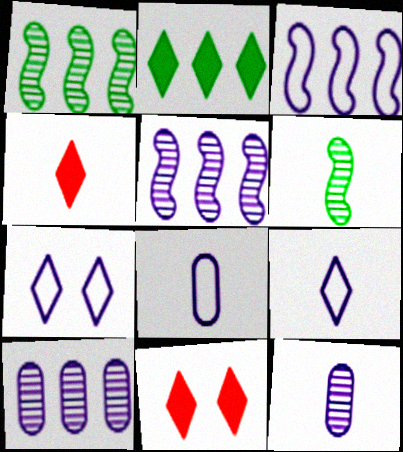[[1, 8, 11], 
[3, 7, 8], 
[4, 6, 8]]